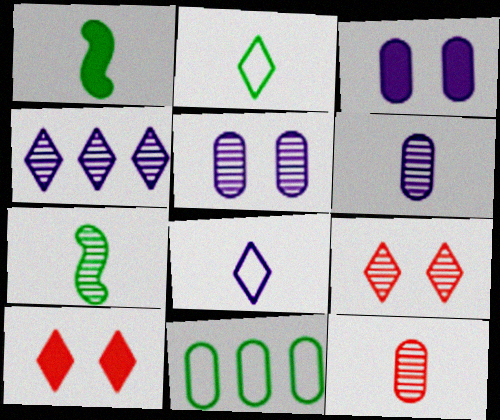[[1, 8, 12], 
[2, 4, 10], 
[3, 11, 12]]